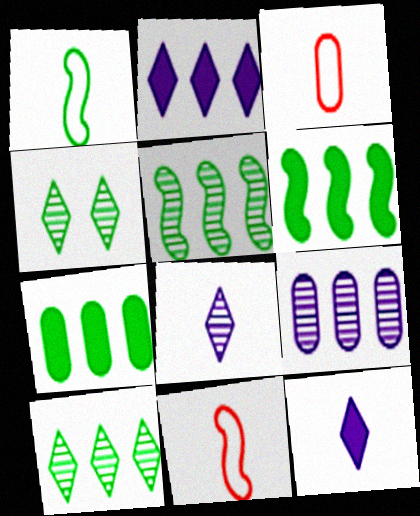[[1, 4, 7]]